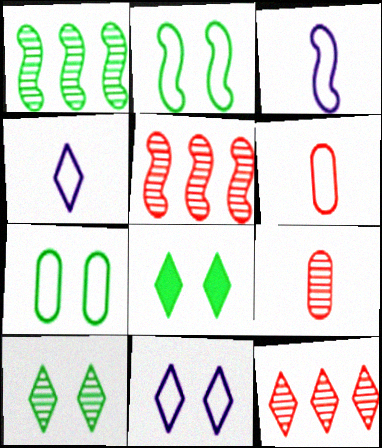[[4, 8, 12]]